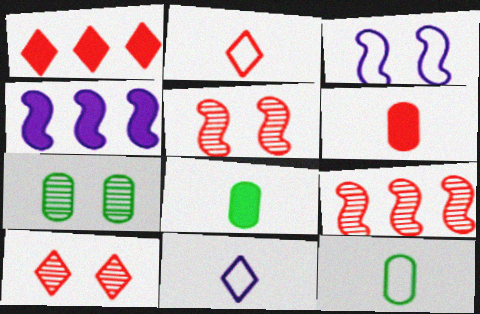[[1, 2, 10], 
[2, 4, 7], 
[4, 10, 12]]